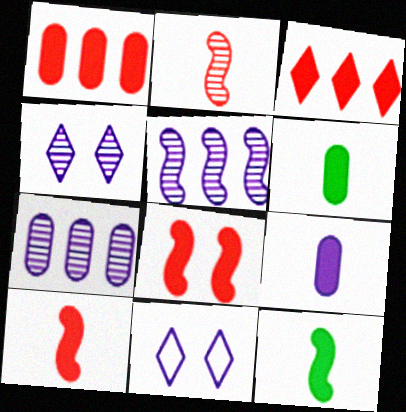[[5, 9, 11]]